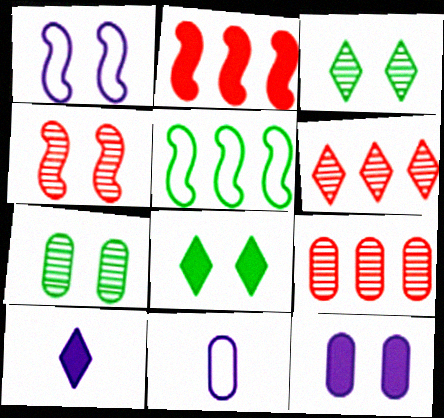[[2, 3, 11]]